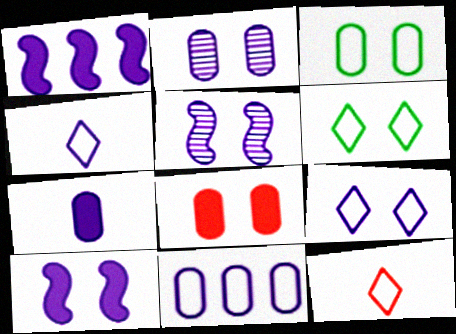[[1, 2, 4], 
[2, 3, 8], 
[2, 7, 11], 
[2, 9, 10], 
[5, 6, 8]]